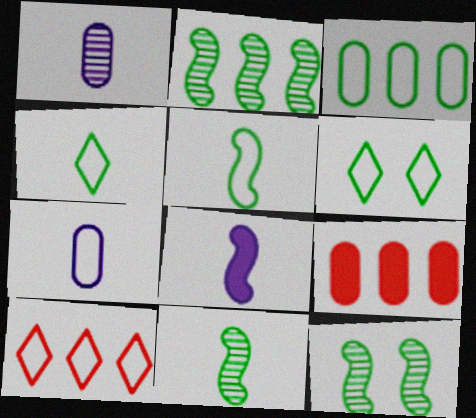[[2, 11, 12], 
[3, 5, 6]]